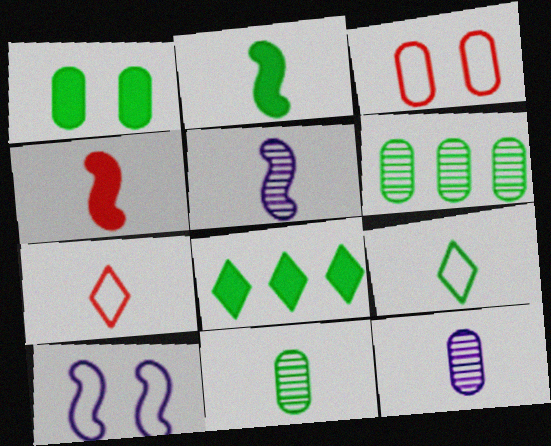[[1, 2, 8], 
[2, 7, 12], 
[2, 9, 11], 
[3, 5, 8], 
[4, 9, 12]]